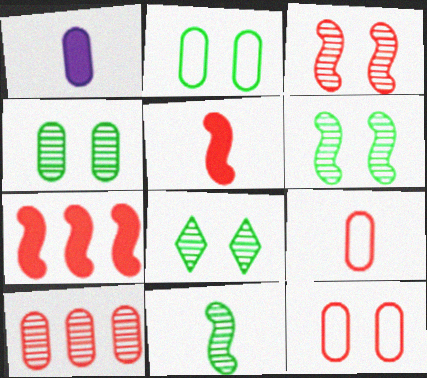[[1, 2, 10], 
[4, 6, 8]]